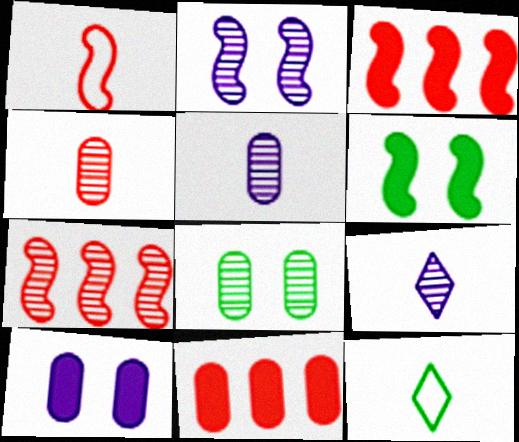[[2, 11, 12], 
[7, 8, 9], 
[7, 10, 12]]